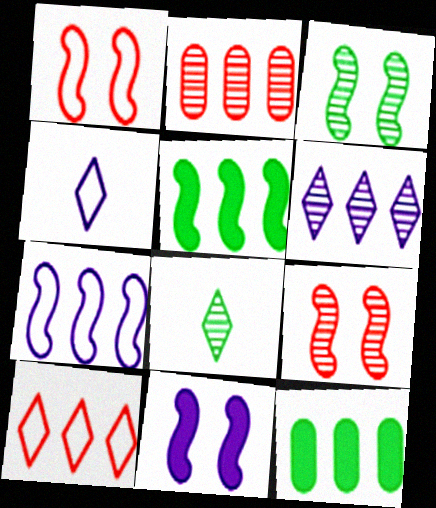[[1, 3, 11], 
[4, 9, 12]]